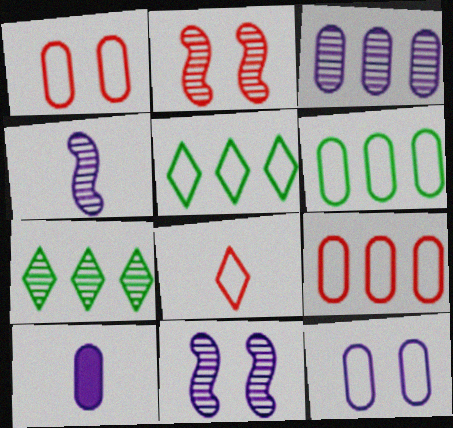[[2, 5, 10], 
[3, 10, 12]]